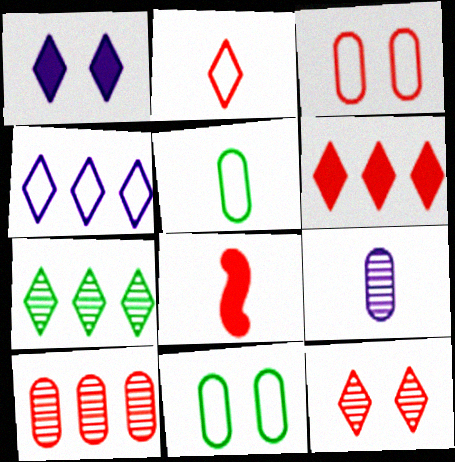[[1, 2, 7], 
[2, 6, 12], 
[4, 6, 7]]